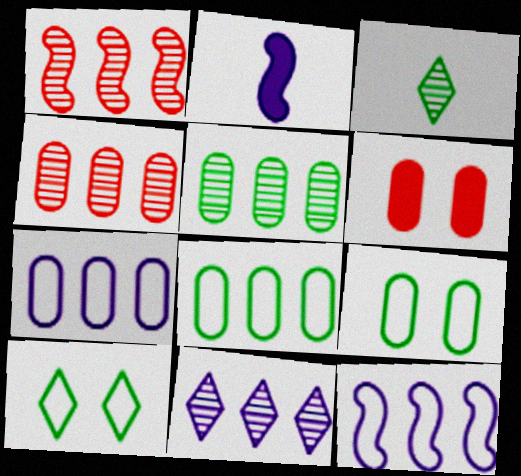[[1, 5, 11], 
[2, 4, 10], 
[3, 6, 12]]